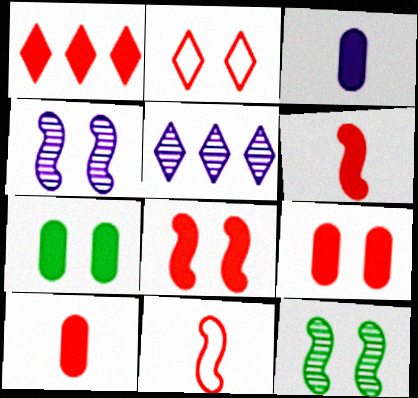[[1, 6, 9], 
[1, 8, 10], 
[2, 4, 7], 
[5, 7, 11]]